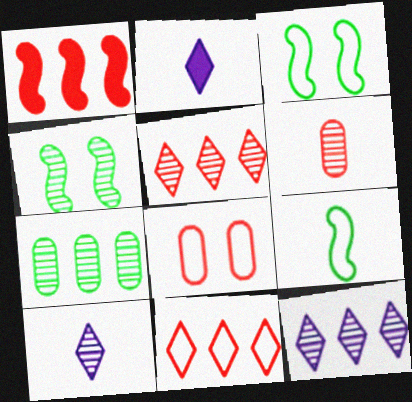[[2, 6, 9], 
[4, 6, 12]]